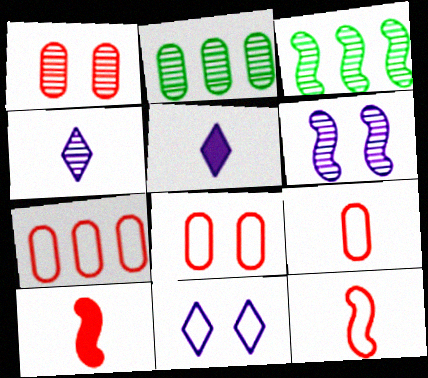[[1, 3, 4], 
[2, 10, 11], 
[3, 5, 8], 
[7, 8, 9]]